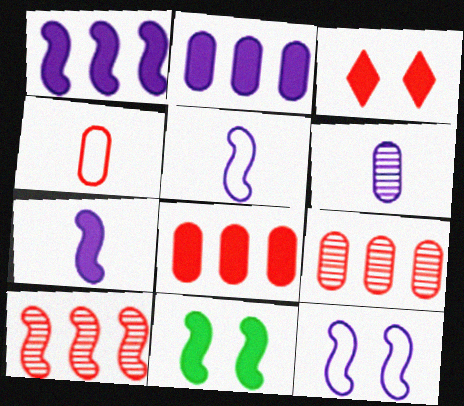[[3, 4, 10], 
[5, 10, 11]]